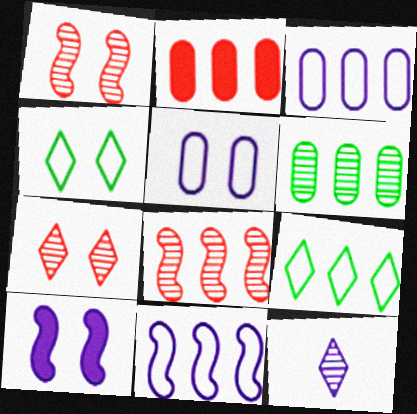[[1, 6, 12], 
[2, 3, 6], 
[3, 10, 12]]